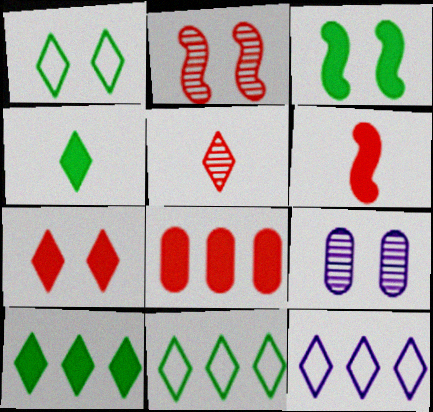[[6, 7, 8], 
[6, 9, 11]]